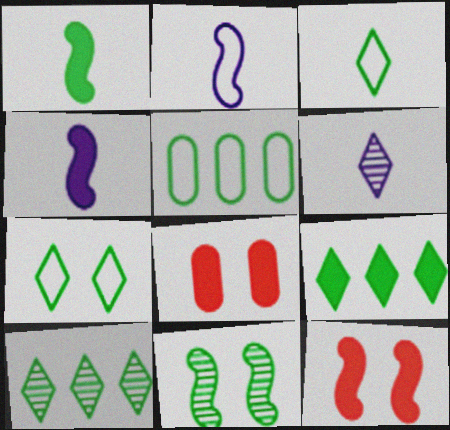[[2, 8, 10], 
[4, 8, 9], 
[5, 6, 12]]